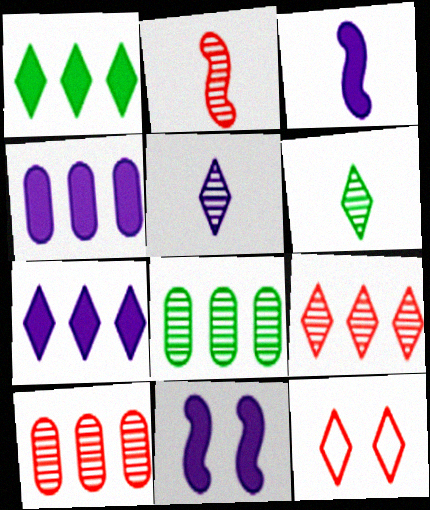[[1, 5, 12], 
[3, 8, 12], 
[6, 7, 12]]